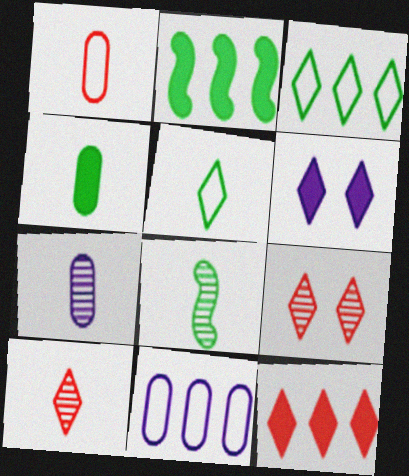[[1, 4, 7], 
[3, 6, 10], 
[4, 5, 8], 
[7, 8, 10]]